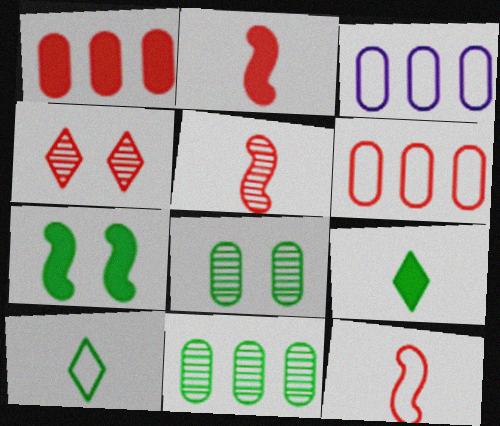[[1, 3, 11], 
[1, 4, 12], 
[2, 4, 6], 
[2, 5, 12], 
[7, 10, 11]]